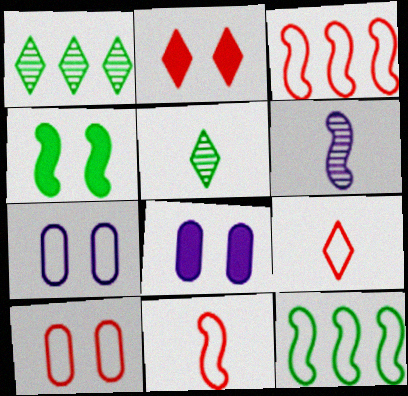[[1, 8, 11], 
[2, 4, 8], 
[3, 4, 6], 
[3, 5, 8], 
[3, 9, 10], 
[7, 9, 12]]